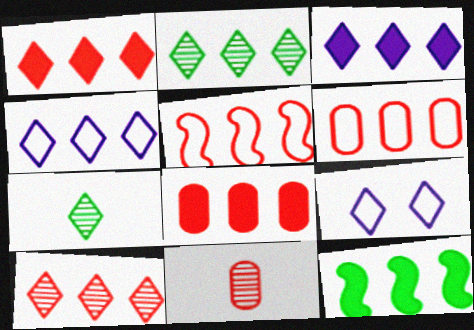[[1, 2, 4], 
[1, 7, 9], 
[3, 8, 12], 
[5, 8, 10], 
[9, 11, 12]]